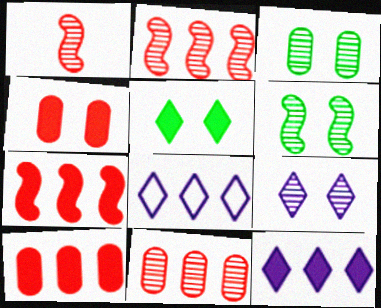[]